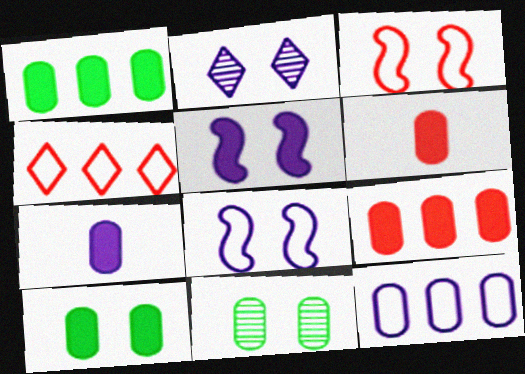[[2, 3, 10], 
[6, 11, 12], 
[7, 9, 10]]